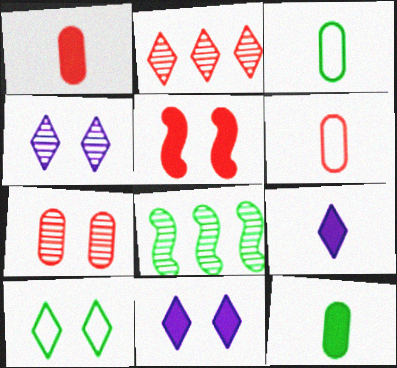[[2, 5, 6], 
[2, 9, 10], 
[6, 8, 11], 
[8, 10, 12]]